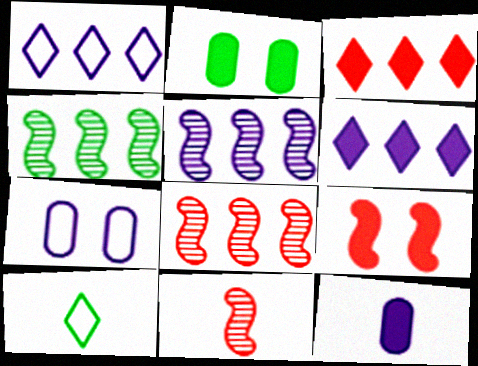[[1, 2, 11], 
[2, 4, 10], 
[4, 5, 8], 
[10, 11, 12]]